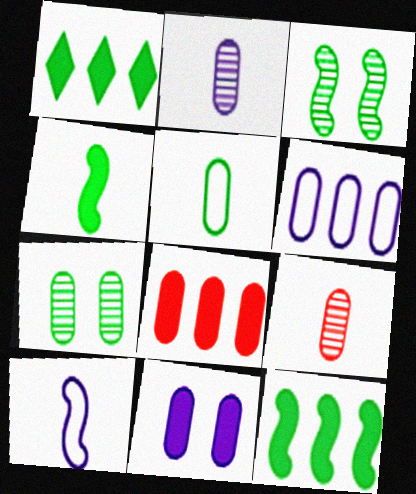[[1, 3, 5], 
[2, 6, 11]]